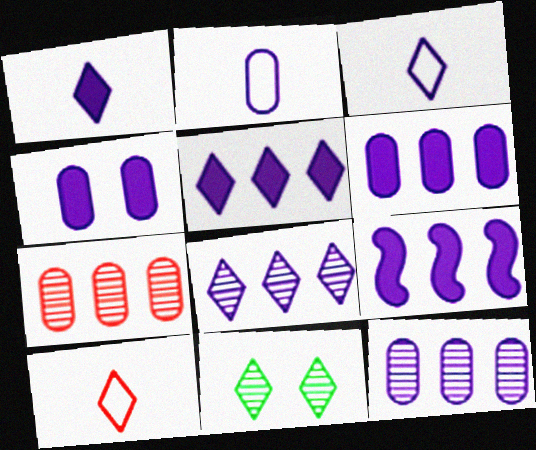[[1, 4, 9], 
[2, 4, 12], 
[5, 6, 9], 
[5, 10, 11]]